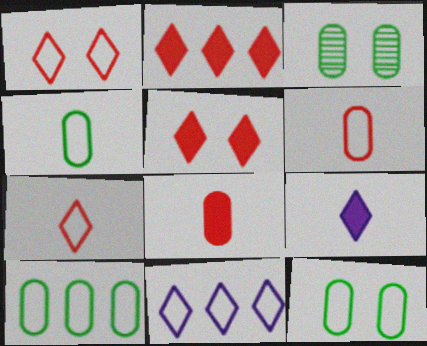[[4, 10, 12]]